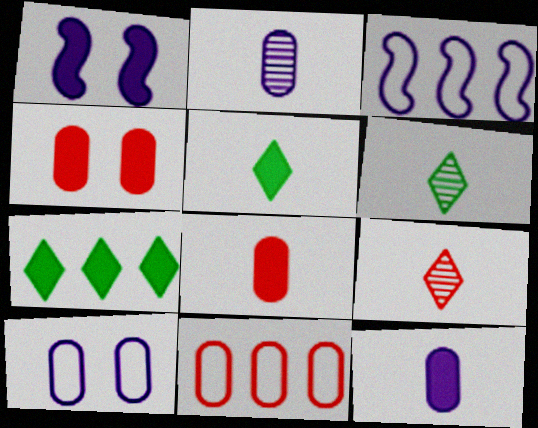[[1, 6, 11], 
[1, 7, 8], 
[3, 4, 6]]